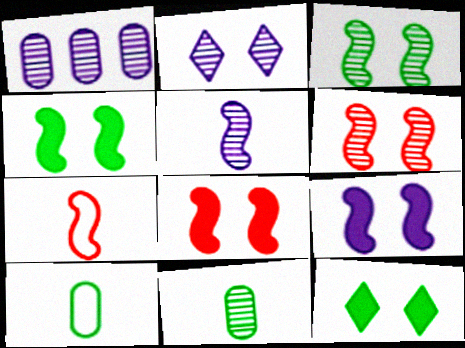[[1, 2, 5], 
[1, 7, 12], 
[4, 8, 9]]